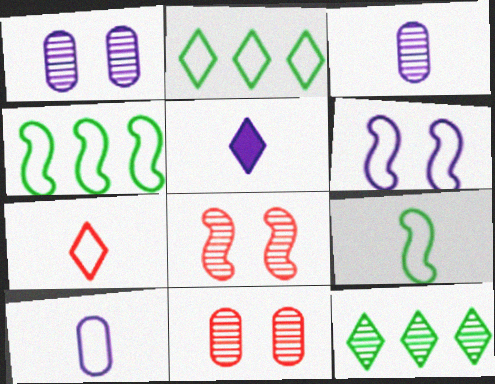[[3, 8, 12], 
[4, 5, 11], 
[7, 9, 10]]